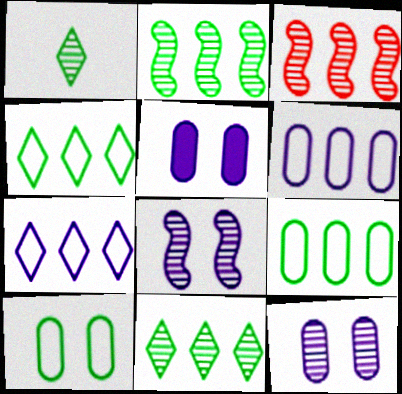[[1, 3, 12]]